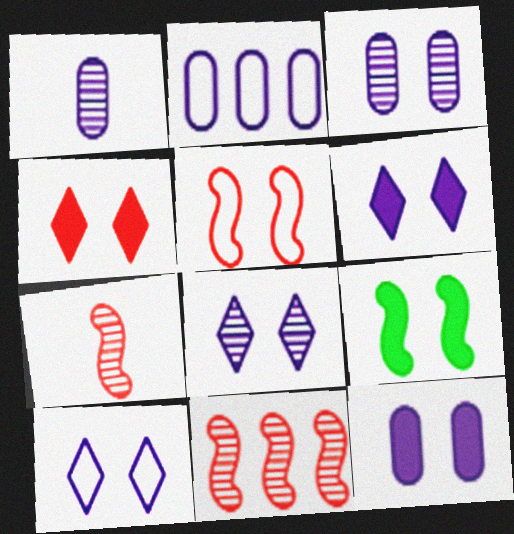[[1, 2, 12], 
[4, 9, 12], 
[6, 8, 10]]